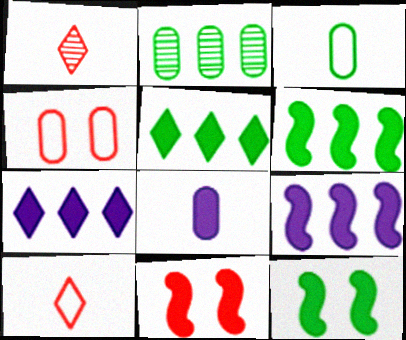[[2, 4, 8], 
[5, 8, 11]]